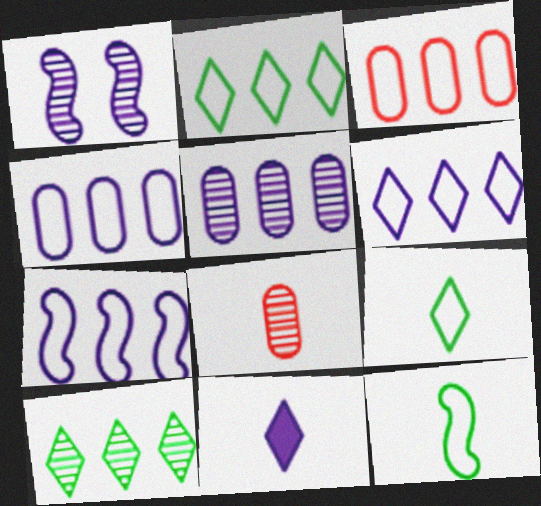[[1, 4, 11], 
[1, 8, 10], 
[2, 3, 7], 
[4, 6, 7], 
[8, 11, 12]]